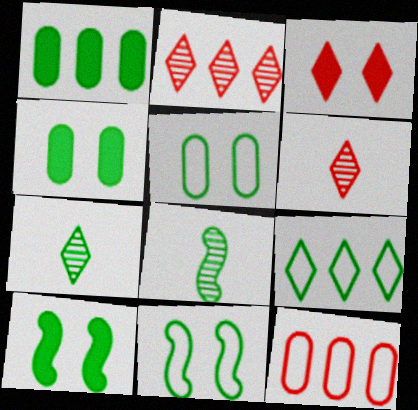[[1, 7, 11], 
[4, 8, 9]]